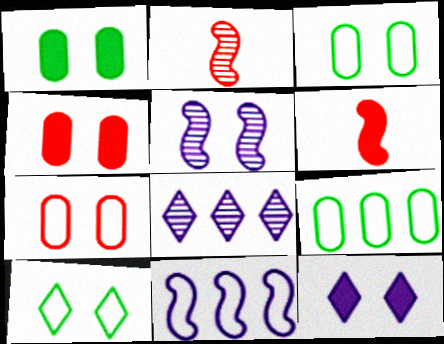[[2, 9, 12], 
[3, 6, 8], 
[4, 5, 10]]